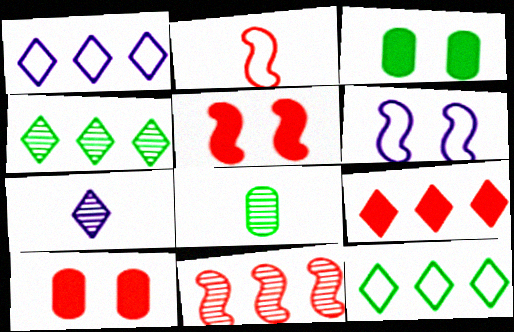[[1, 4, 9], 
[1, 5, 8], 
[2, 5, 11], 
[6, 8, 9]]